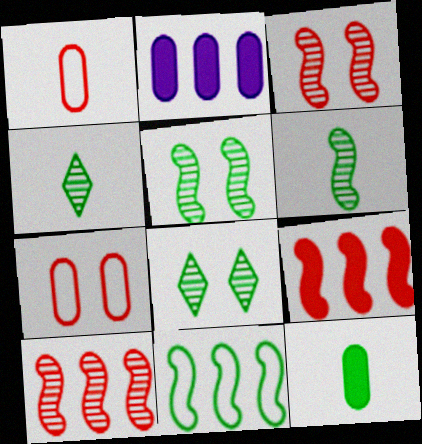[[8, 11, 12]]